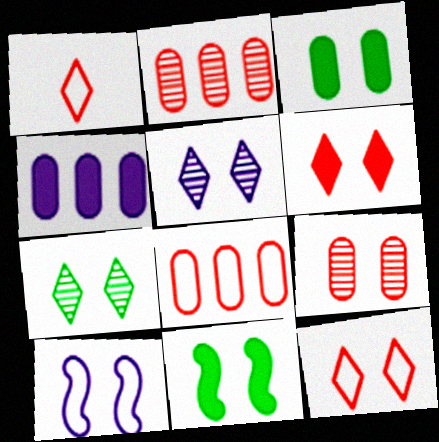[]